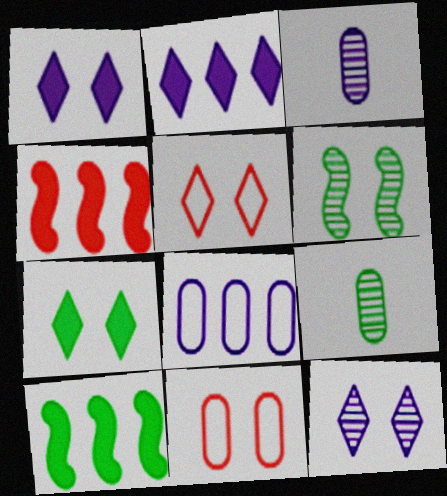[[1, 6, 11], 
[3, 5, 10], 
[5, 7, 12]]